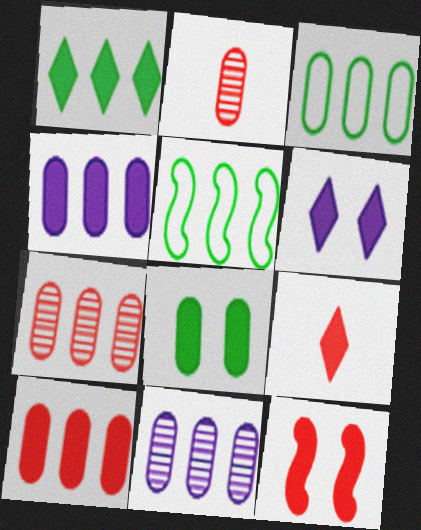[[1, 6, 9], 
[2, 5, 6], 
[3, 4, 7], 
[3, 10, 11], 
[6, 8, 12], 
[9, 10, 12]]